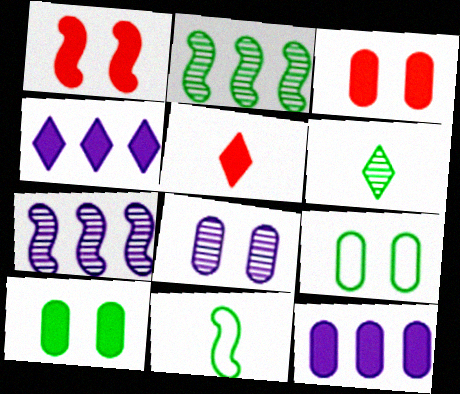[[1, 7, 11], 
[3, 8, 9], 
[5, 7, 9]]